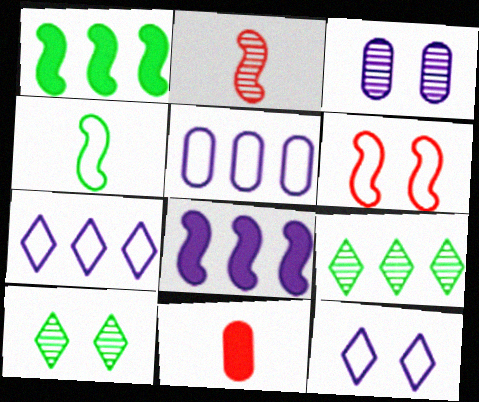[[2, 3, 9]]